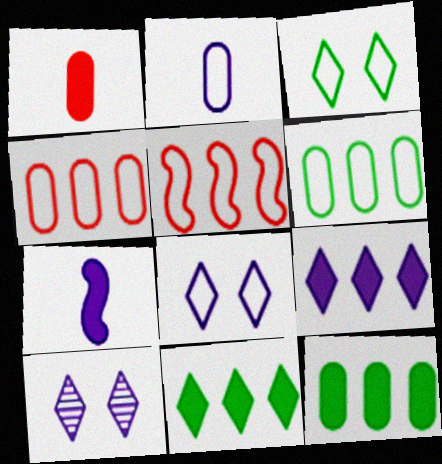[[2, 3, 5]]